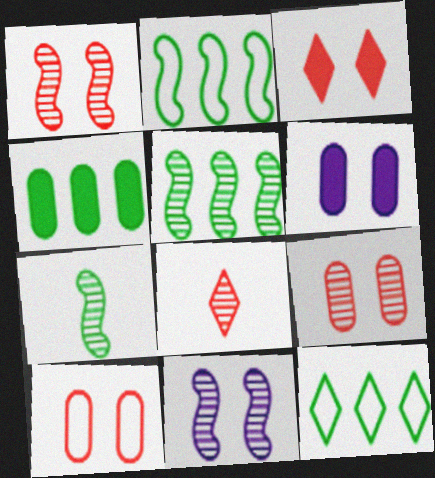[[1, 3, 10], 
[2, 6, 8], 
[4, 5, 12]]